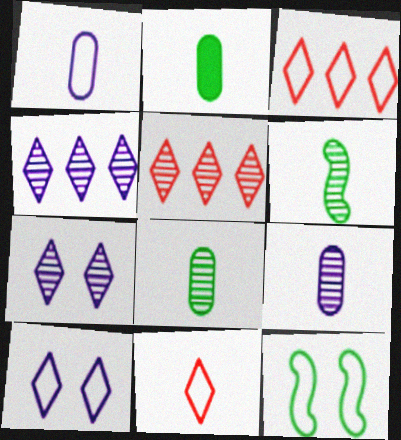[[1, 3, 12]]